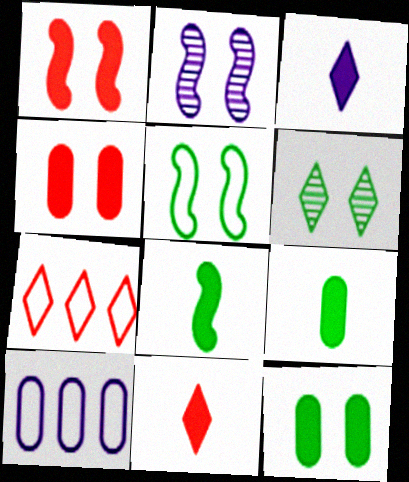[[1, 2, 5], 
[2, 3, 10], 
[2, 7, 9], 
[3, 6, 7], 
[5, 6, 12]]